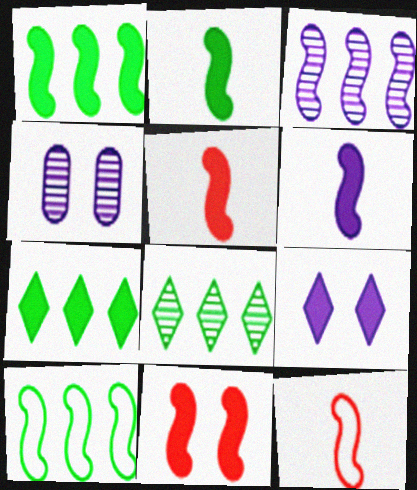[[1, 6, 11], 
[2, 5, 6], 
[4, 7, 12]]